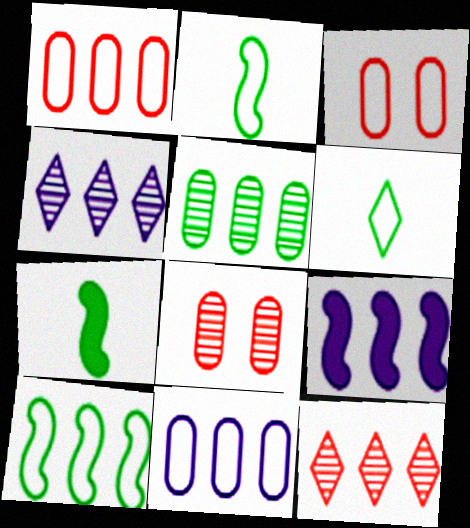[[3, 4, 7], 
[4, 9, 11], 
[6, 8, 9]]